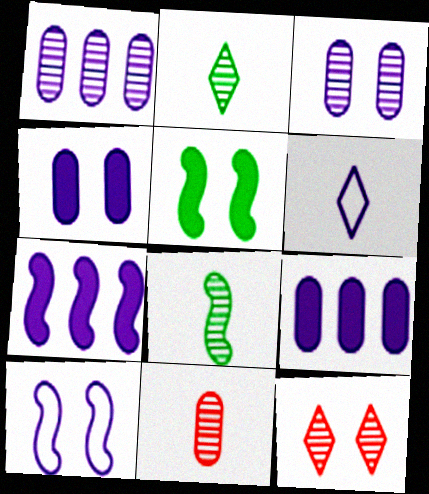[[1, 8, 12], 
[3, 6, 7]]